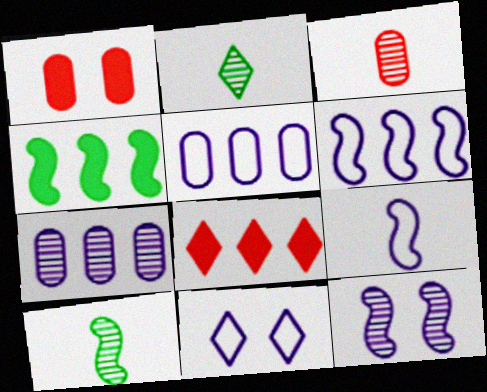[[1, 2, 6], 
[2, 8, 11], 
[3, 4, 11], 
[5, 9, 11]]